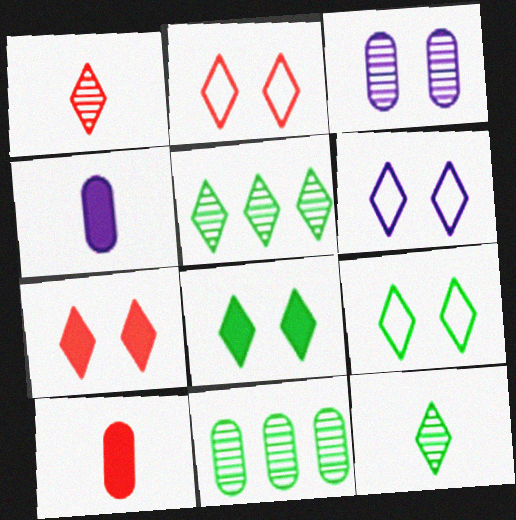[[2, 6, 9]]